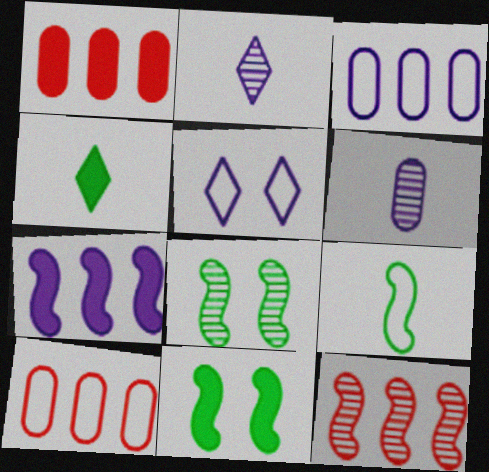[[2, 10, 11], 
[5, 6, 7], 
[5, 9, 10]]